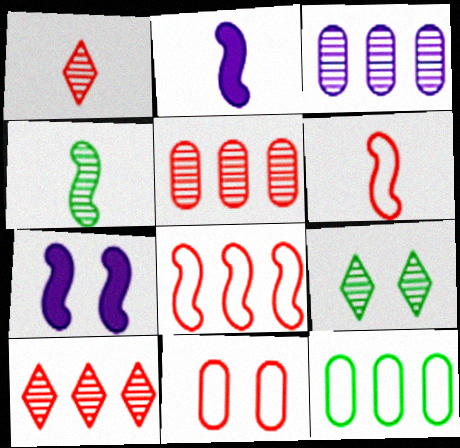[[1, 7, 12], 
[2, 4, 6], 
[4, 7, 8], 
[7, 9, 11]]